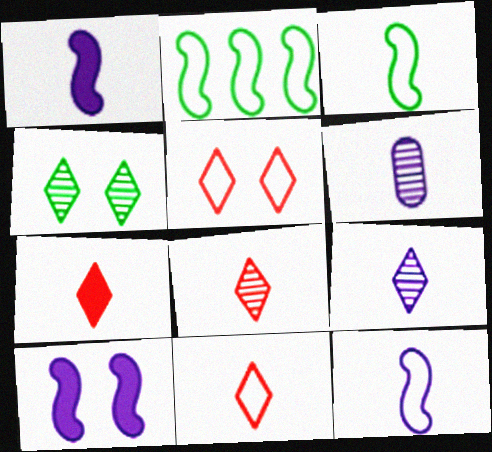[[3, 6, 7], 
[7, 8, 11]]